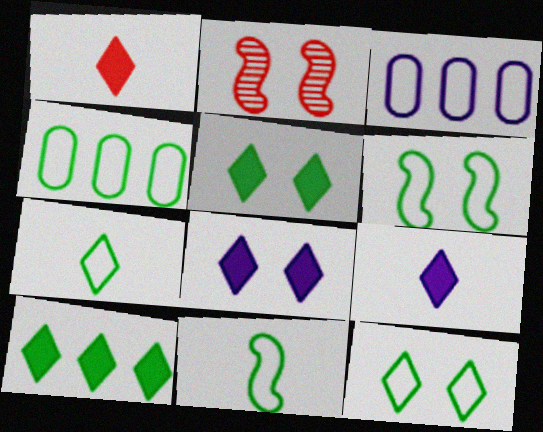[[1, 8, 10], 
[2, 4, 9], 
[4, 6, 7], 
[4, 11, 12]]